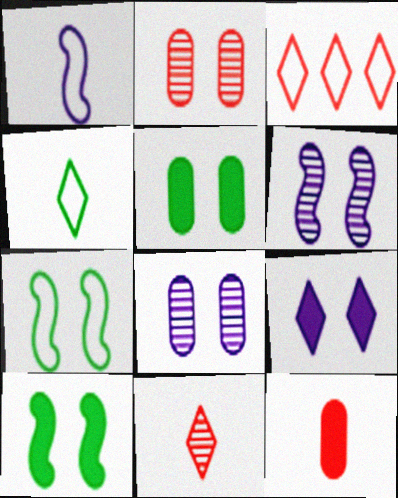[[2, 7, 9]]